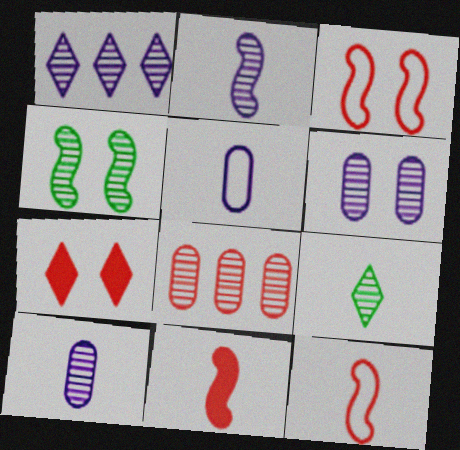[[1, 2, 6], 
[5, 9, 11], 
[7, 8, 12]]